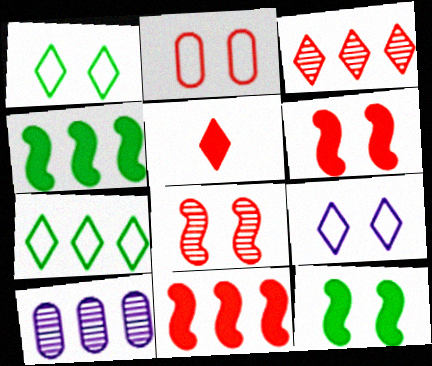[[7, 10, 11]]